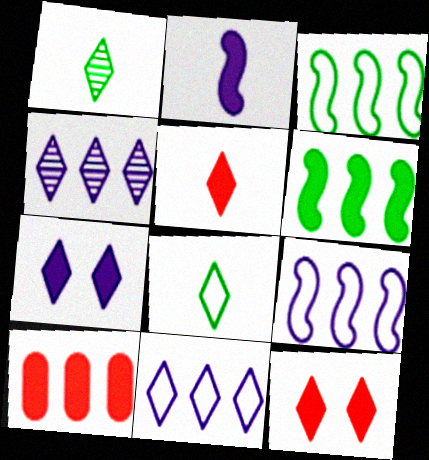[[1, 11, 12], 
[3, 4, 10], 
[4, 8, 12]]